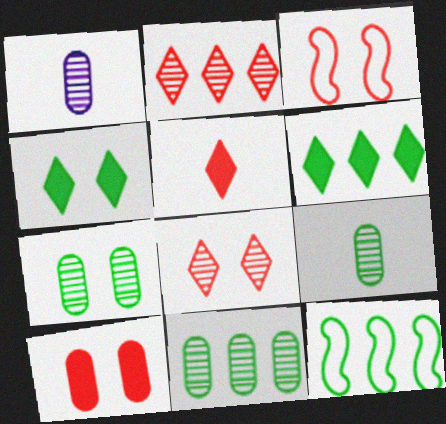[[1, 3, 6], 
[3, 8, 10], 
[4, 9, 12], 
[6, 11, 12], 
[7, 9, 11]]